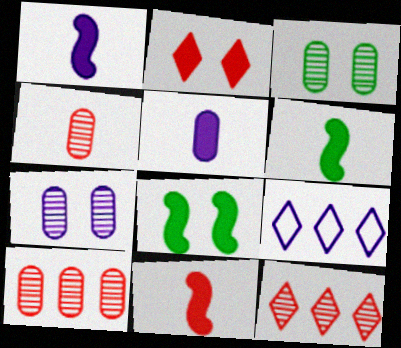[[1, 6, 11], 
[1, 7, 9], 
[3, 9, 11], 
[4, 8, 9]]